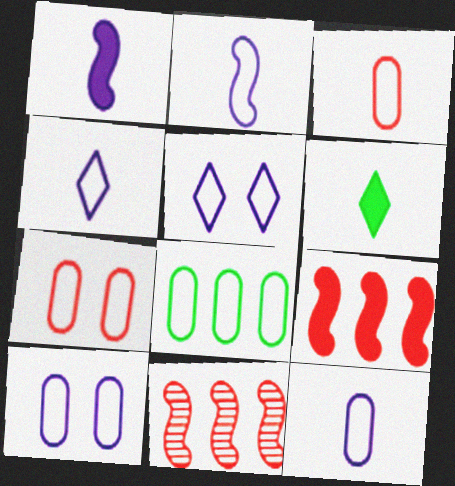[[2, 4, 12], 
[3, 8, 10], 
[6, 10, 11], 
[7, 8, 12]]